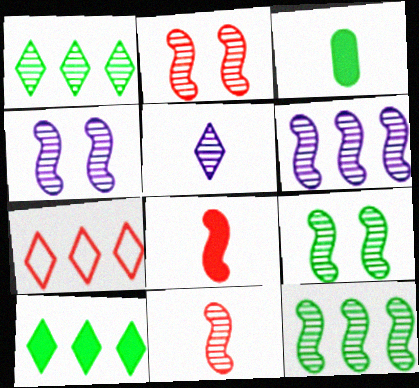[[2, 4, 9], 
[3, 4, 7], 
[4, 11, 12], 
[6, 9, 11]]